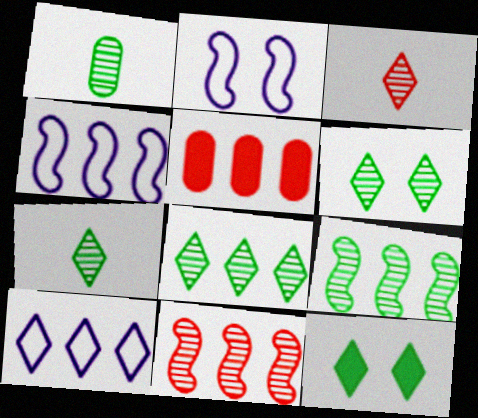[[1, 6, 9], 
[2, 5, 7], 
[3, 10, 12], 
[4, 5, 8], 
[5, 9, 10], 
[6, 7, 8]]